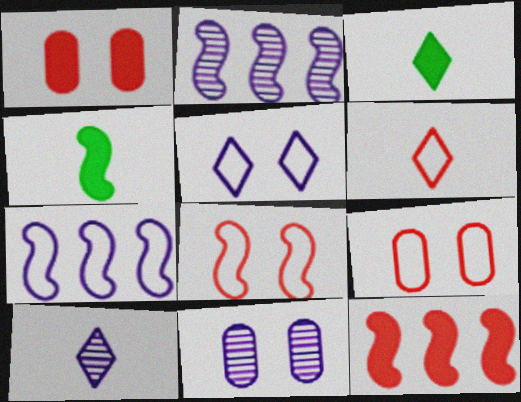[[2, 3, 9], 
[2, 4, 8], 
[2, 10, 11], 
[3, 6, 10]]